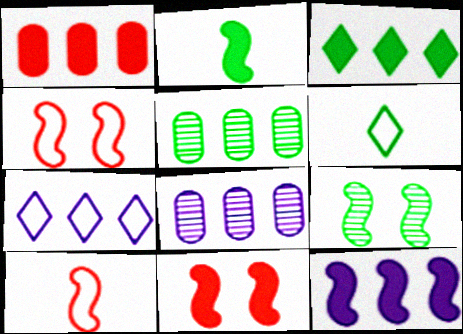[[1, 3, 12], 
[2, 11, 12], 
[6, 8, 11], 
[7, 8, 12], 
[9, 10, 12]]